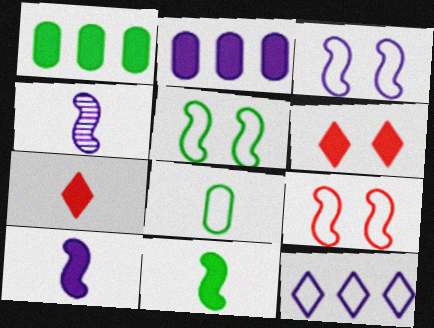[[1, 6, 10], 
[2, 6, 11], 
[3, 5, 9], 
[4, 7, 8], 
[8, 9, 12]]